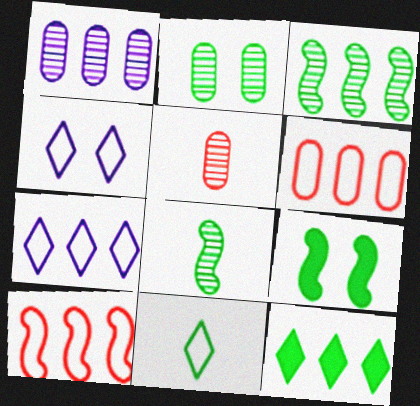[[1, 2, 5], 
[1, 10, 12], 
[5, 7, 9]]